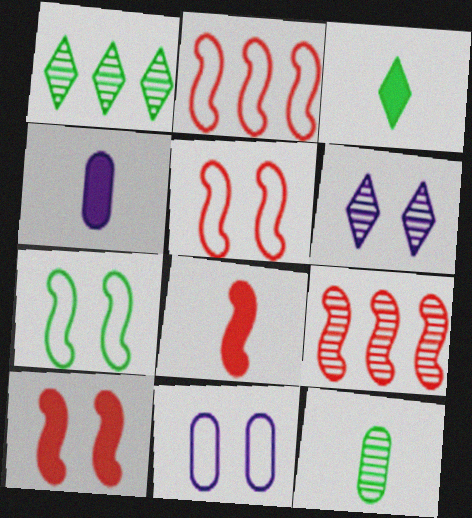[[1, 4, 5], 
[1, 8, 11], 
[3, 4, 8], 
[3, 9, 11], 
[5, 8, 9], 
[6, 9, 12]]